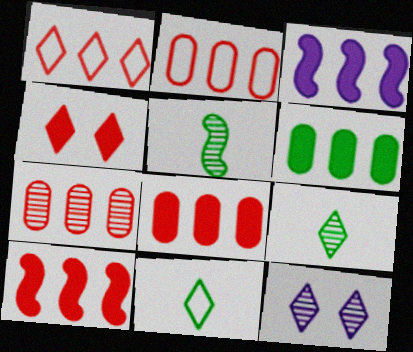[[1, 7, 10], 
[2, 7, 8], 
[5, 7, 12]]